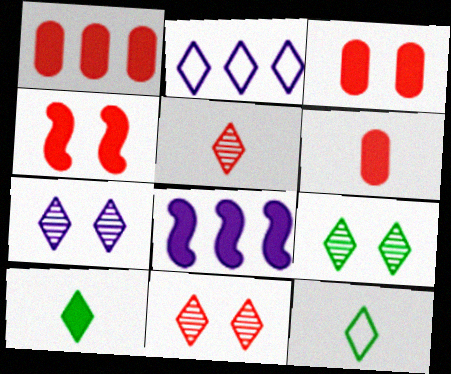[[1, 3, 6], 
[2, 10, 11], 
[3, 8, 10], 
[7, 9, 11]]